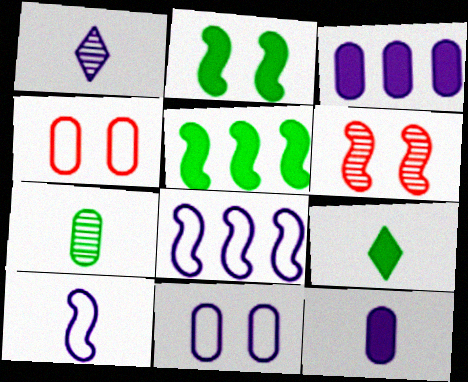[[1, 4, 5], 
[1, 10, 12], 
[3, 4, 7], 
[5, 6, 10]]